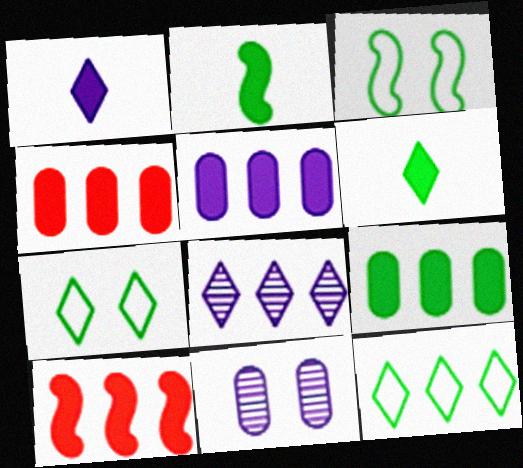[[4, 5, 9]]